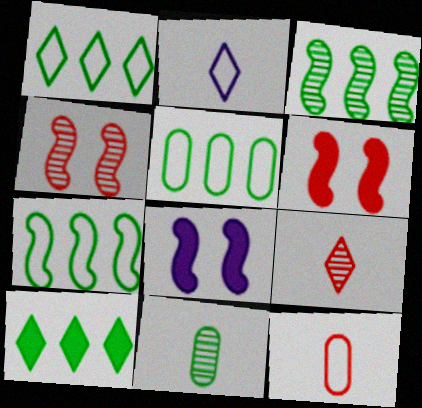[[1, 5, 7], 
[3, 5, 10], 
[5, 8, 9]]